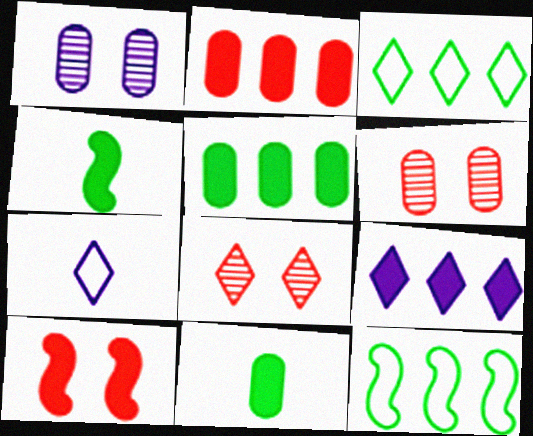[[9, 10, 11]]